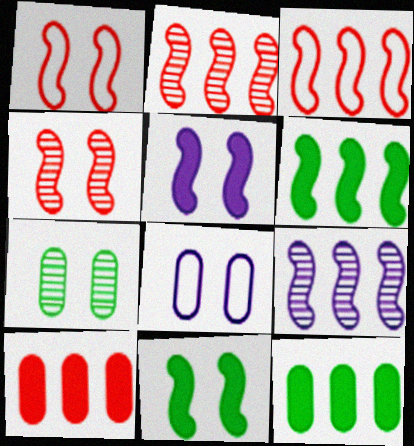[[3, 6, 9]]